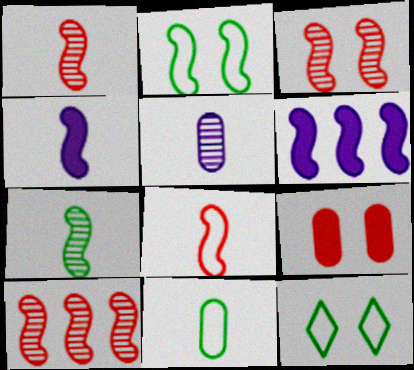[[1, 2, 6], 
[1, 3, 10], 
[2, 4, 10], 
[4, 7, 8]]